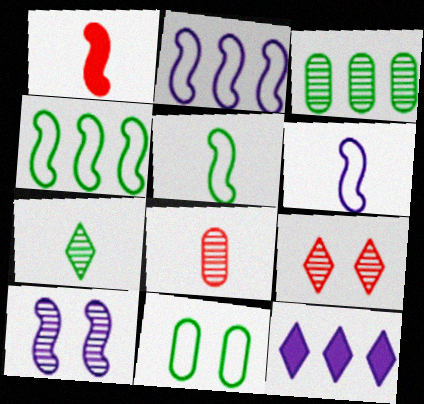[[1, 4, 10]]